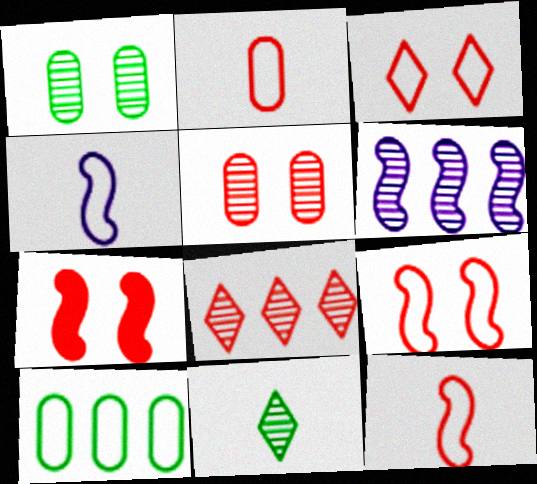[[2, 7, 8], 
[3, 4, 10], 
[3, 5, 7], 
[5, 6, 11]]